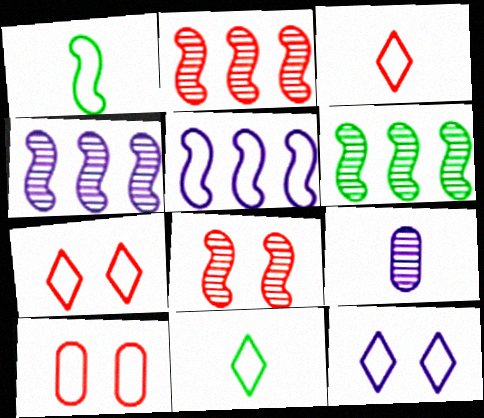[[2, 4, 6], 
[5, 10, 11]]